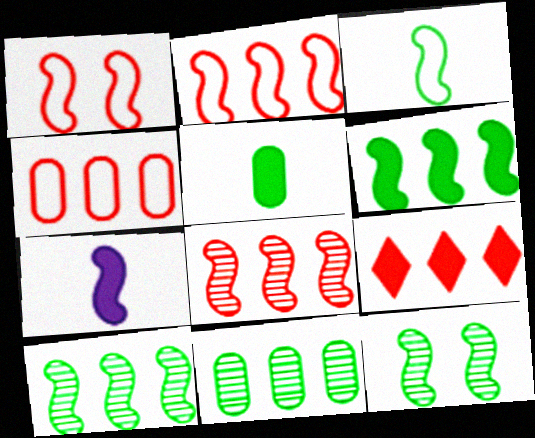[[1, 7, 10], 
[2, 7, 12], 
[3, 6, 12], 
[4, 8, 9]]